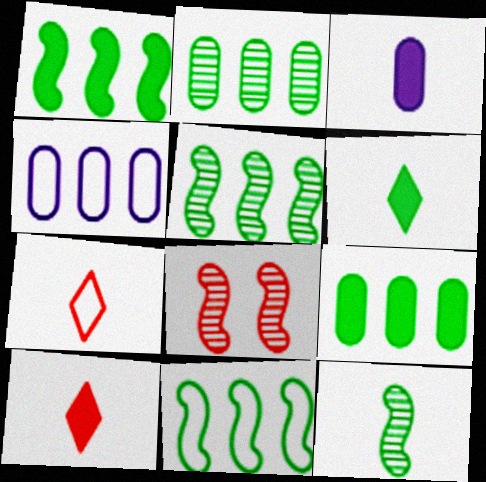[[1, 5, 11], 
[3, 7, 12], 
[4, 6, 8]]